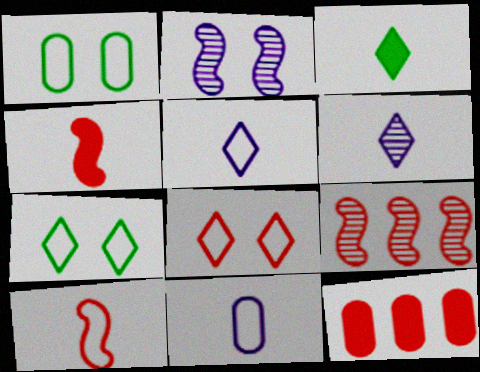[]